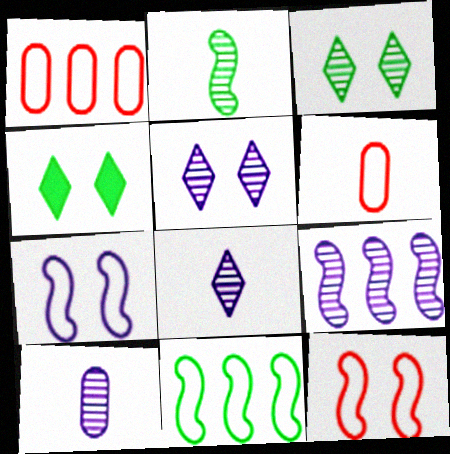[[4, 6, 9], 
[5, 9, 10]]